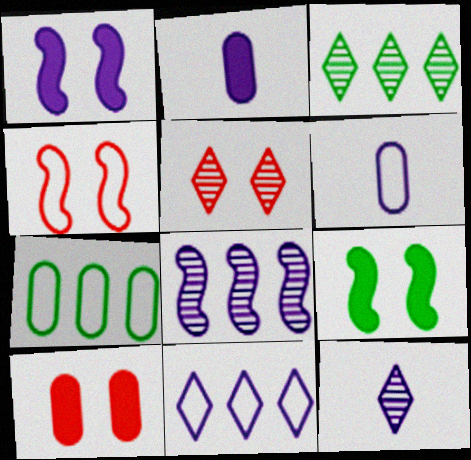[[2, 3, 4], 
[3, 5, 12], 
[4, 5, 10]]